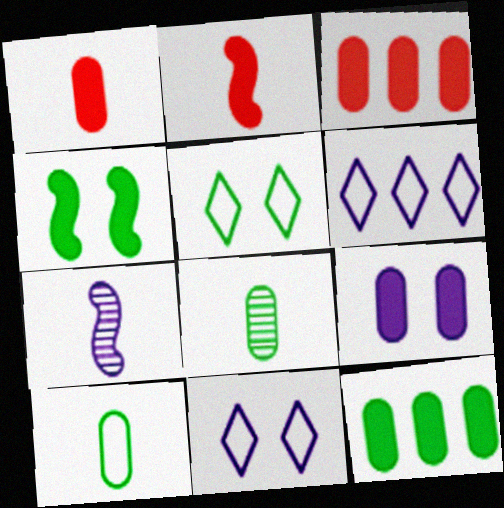[[1, 9, 12], 
[3, 5, 7], 
[6, 7, 9]]